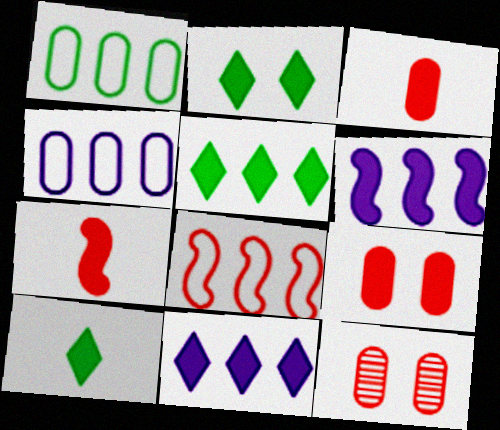[[2, 3, 6], 
[2, 5, 10], 
[6, 9, 10]]